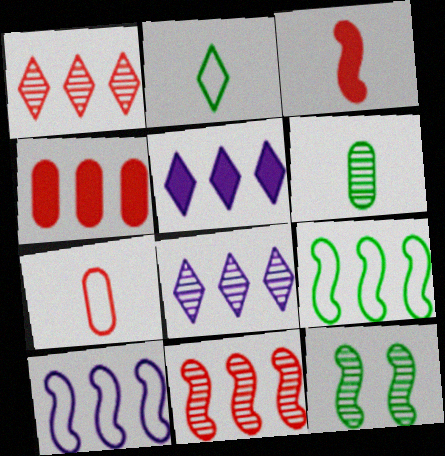[[3, 10, 12], 
[4, 8, 9], 
[5, 7, 12]]